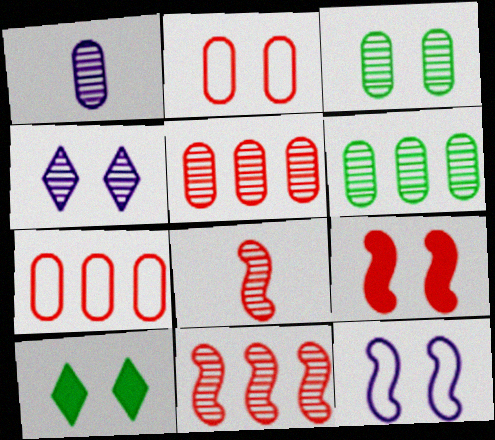[[1, 3, 5], 
[4, 6, 8]]